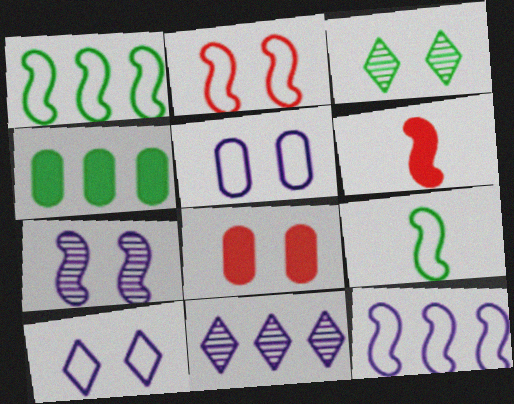[[1, 6, 7], 
[2, 9, 12], 
[3, 4, 9], 
[8, 9, 11]]